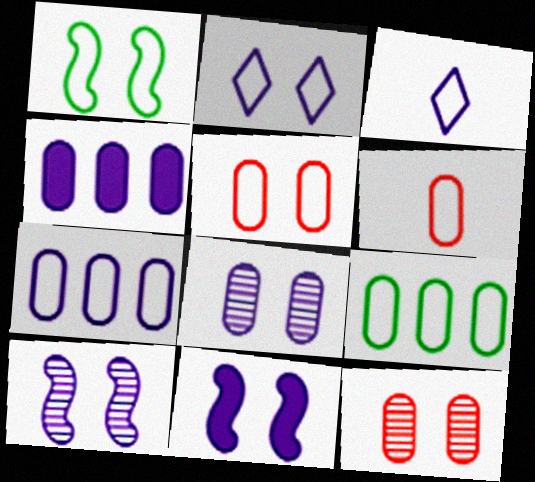[[1, 2, 5], 
[2, 8, 11], 
[3, 4, 10]]